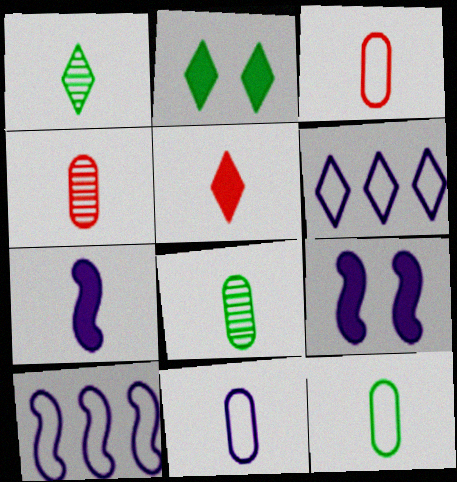[[1, 3, 7], 
[2, 4, 10], 
[3, 11, 12]]